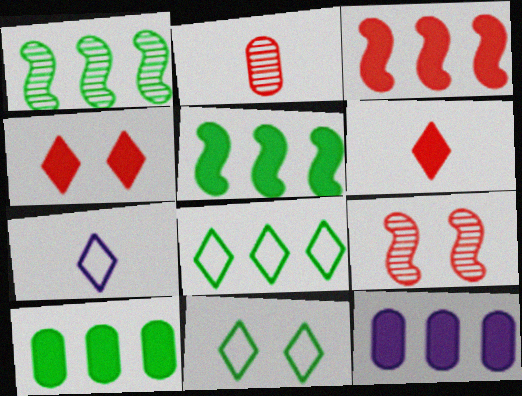[[1, 8, 10], 
[7, 9, 10]]